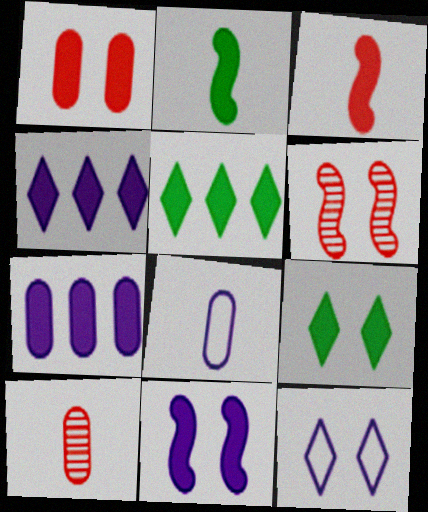[[1, 2, 4], 
[1, 9, 11], 
[3, 7, 9], 
[5, 6, 8]]